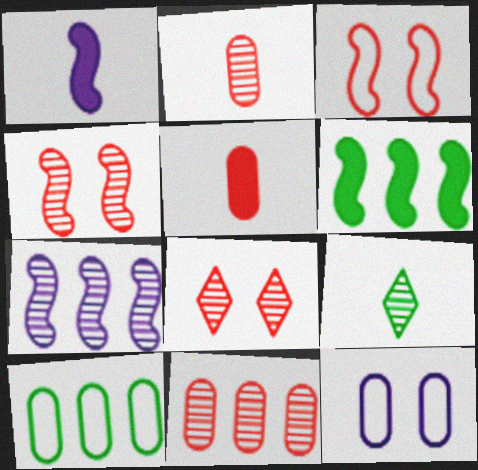[[1, 8, 10]]